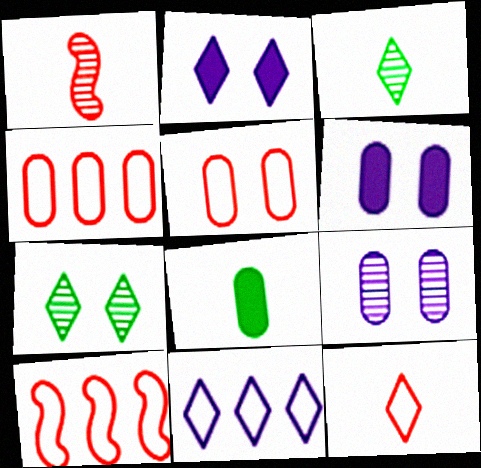[[3, 6, 10], 
[4, 8, 9], 
[5, 10, 12]]